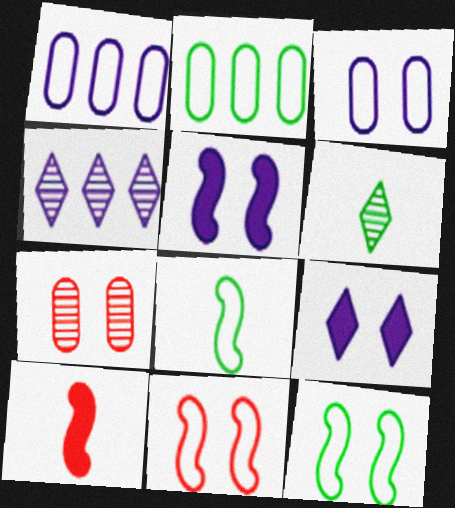[[7, 9, 12]]